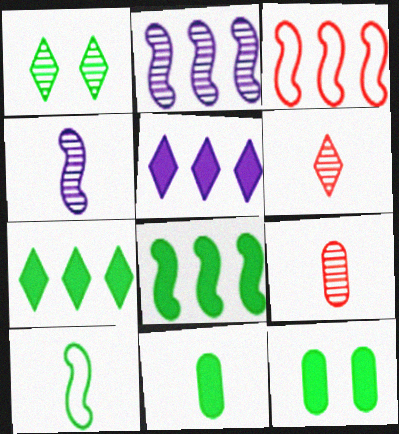[[1, 2, 9], 
[2, 3, 8]]